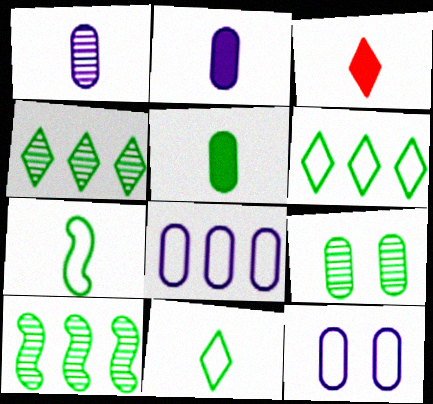[[1, 3, 7], 
[3, 10, 12]]